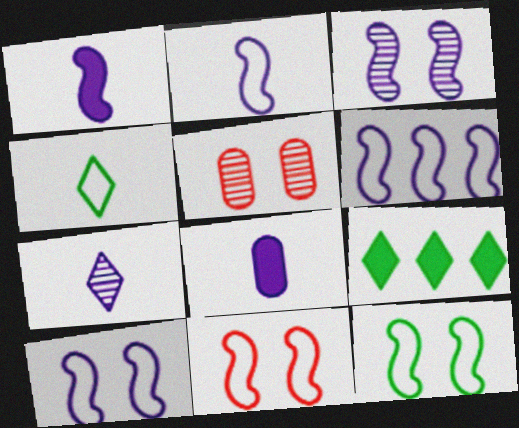[[1, 3, 6], 
[2, 5, 9], 
[2, 6, 10], 
[2, 7, 8], 
[10, 11, 12]]